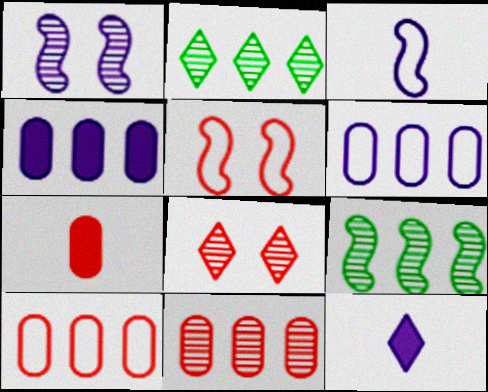[[1, 6, 12]]